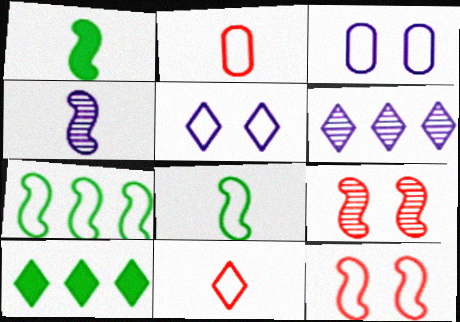[[2, 5, 7], 
[3, 7, 11]]